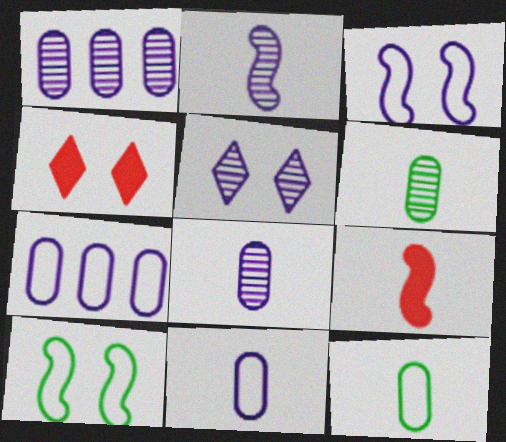[[1, 2, 5]]